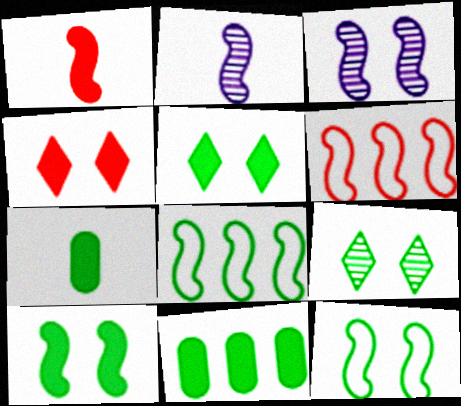[[1, 3, 8], 
[2, 6, 10], 
[7, 8, 9]]